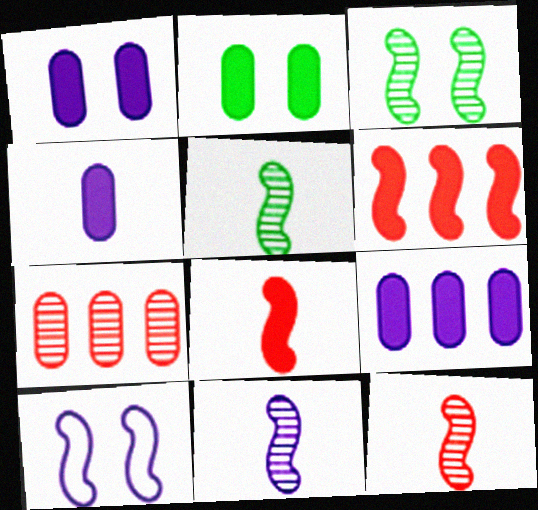[[1, 4, 9], 
[5, 6, 10], 
[5, 11, 12]]